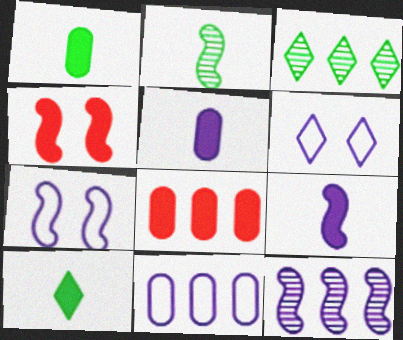[[2, 6, 8], 
[5, 6, 12], 
[7, 9, 12]]